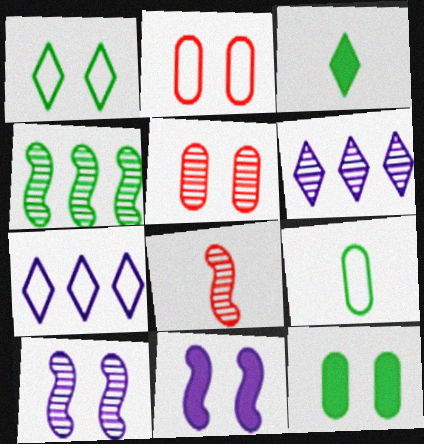[[1, 5, 11], 
[4, 8, 10], 
[7, 8, 12]]